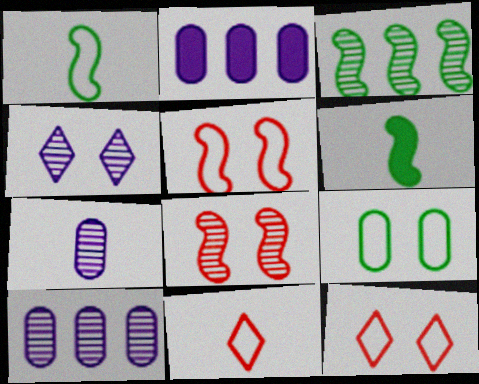[[6, 7, 11], 
[6, 10, 12]]